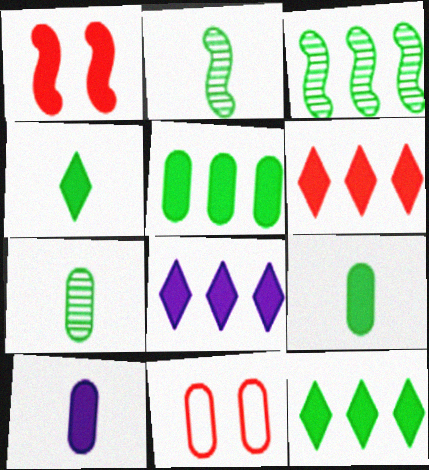[[1, 8, 9], 
[1, 10, 12], 
[2, 8, 11], 
[6, 8, 12]]